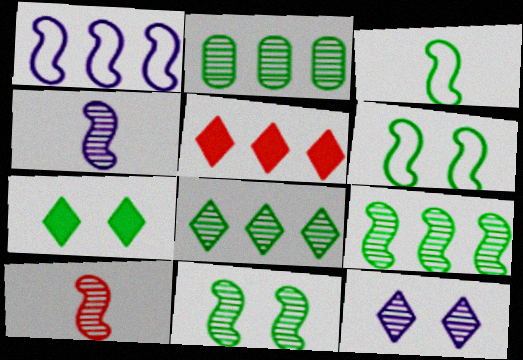[[1, 2, 5], 
[2, 3, 7], 
[2, 8, 9], 
[2, 10, 12]]